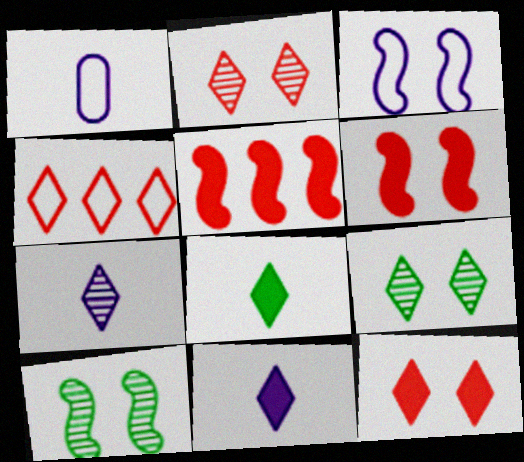[[1, 5, 9], 
[3, 6, 10], 
[4, 9, 11]]